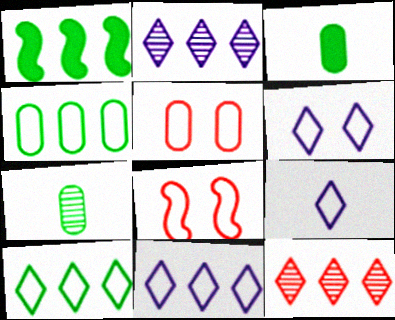[[2, 3, 8], 
[4, 8, 9], 
[6, 9, 11]]